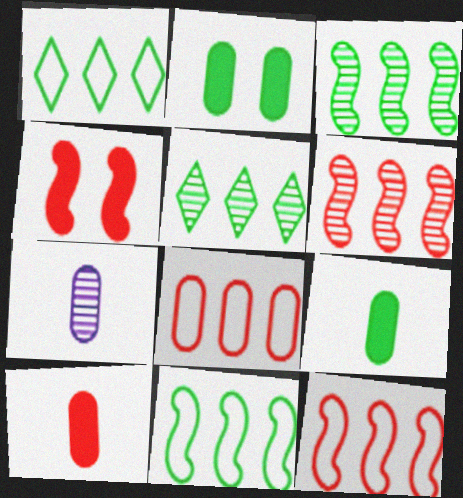[[1, 4, 7], 
[2, 7, 8]]